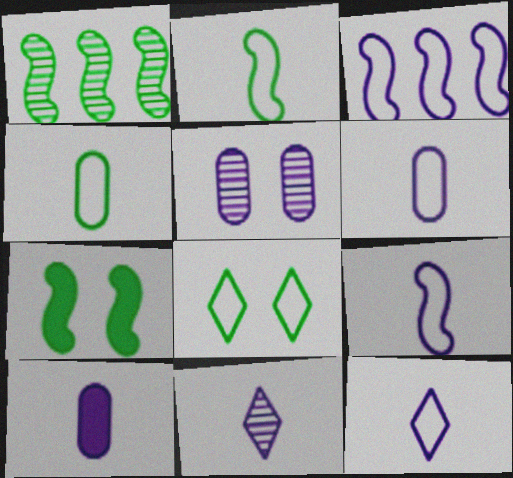[[1, 2, 7], 
[6, 9, 12], 
[9, 10, 11]]